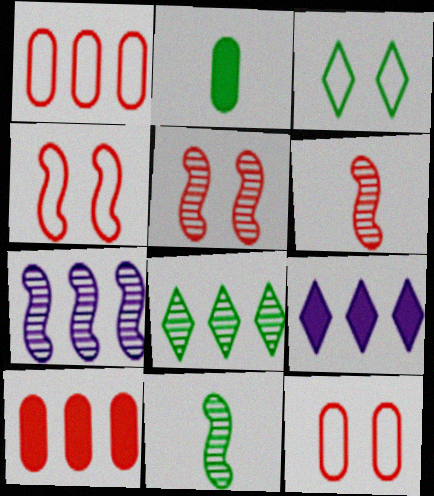[[5, 7, 11], 
[9, 11, 12]]